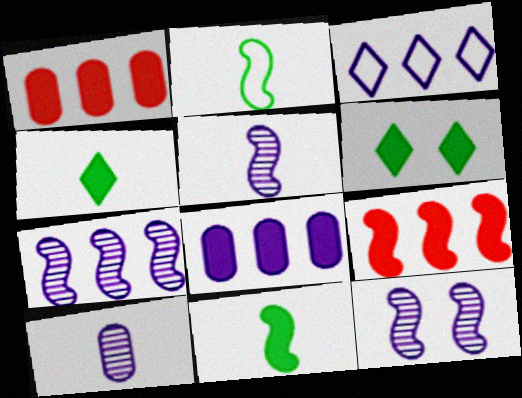[[2, 9, 12], 
[3, 7, 8], 
[5, 7, 12]]